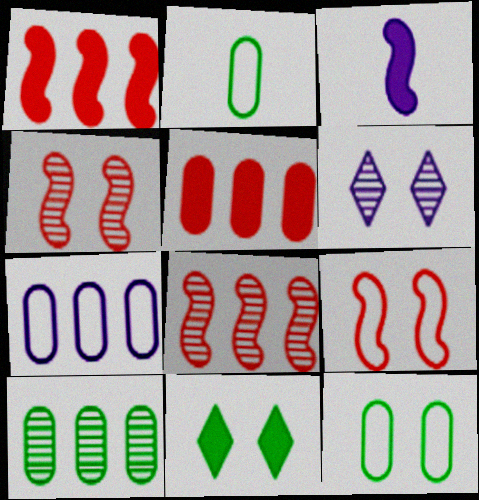[[1, 2, 6], 
[3, 5, 11], 
[3, 6, 7], 
[5, 7, 10]]